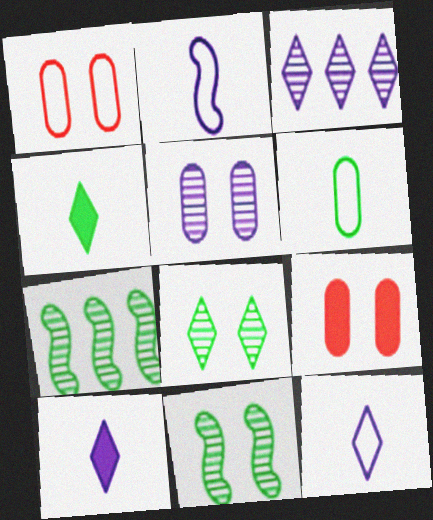[[1, 7, 10], 
[7, 9, 12]]